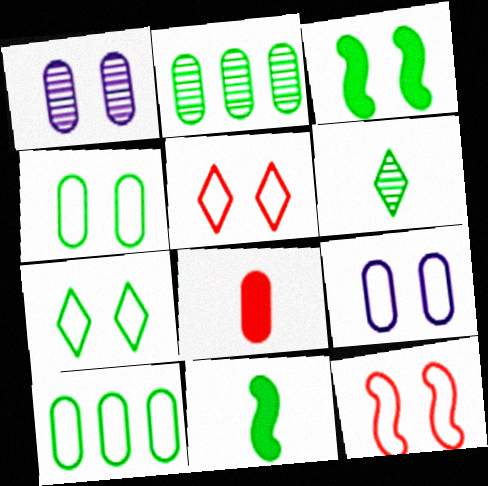[[1, 3, 5], 
[1, 8, 10], 
[2, 7, 11], 
[2, 8, 9], 
[3, 6, 10], 
[7, 9, 12]]